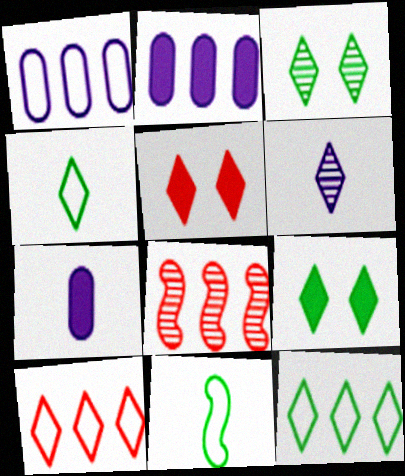[[2, 8, 12], 
[5, 6, 12], 
[6, 9, 10]]